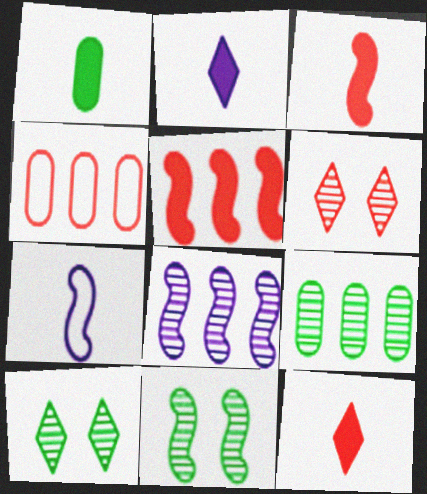[[1, 2, 3], 
[2, 4, 11], 
[3, 4, 6], 
[5, 7, 11]]